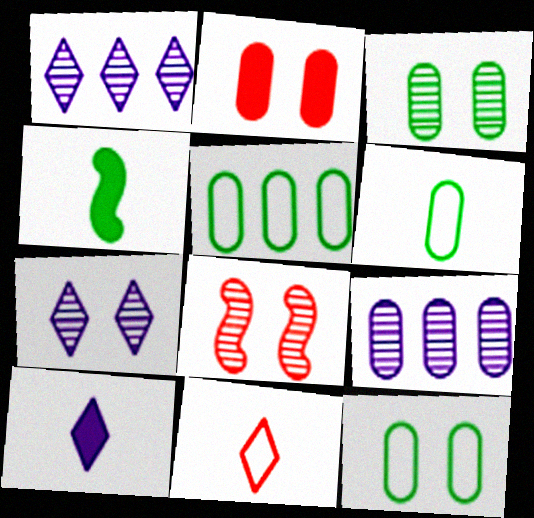[[2, 6, 9], 
[3, 7, 8], 
[5, 6, 12], 
[5, 8, 10]]